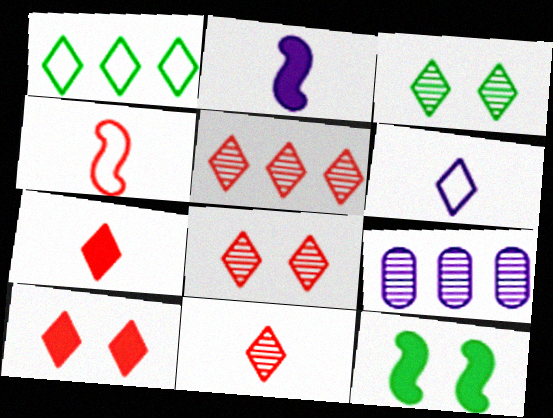[[5, 8, 11]]